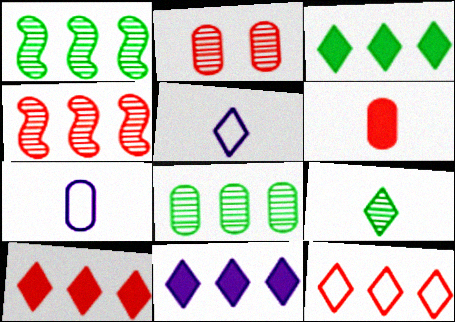[[3, 10, 11]]